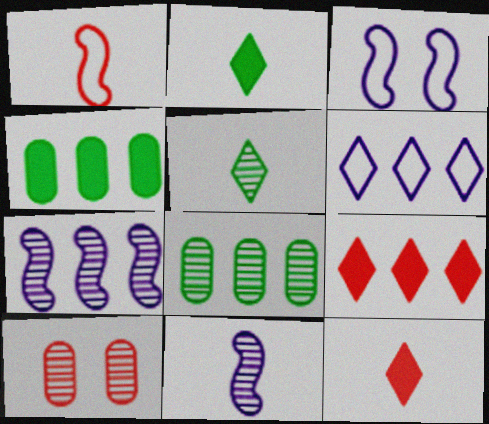[[1, 9, 10], 
[3, 8, 12], 
[5, 7, 10]]